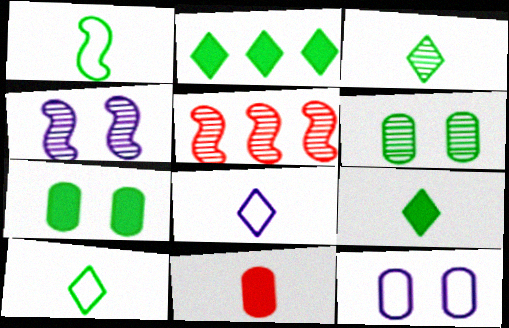[[1, 2, 6], 
[3, 9, 10], 
[5, 7, 8], 
[5, 9, 12]]